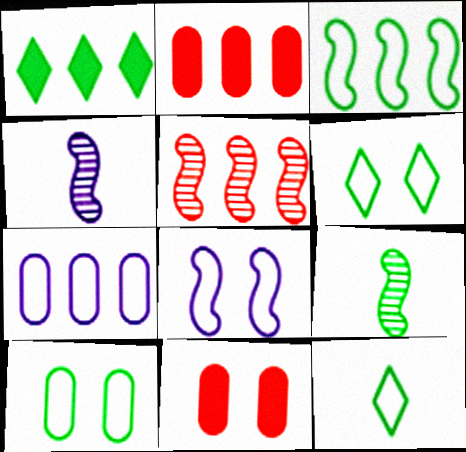[[1, 5, 7], 
[1, 9, 10], 
[2, 4, 6], 
[3, 10, 12]]